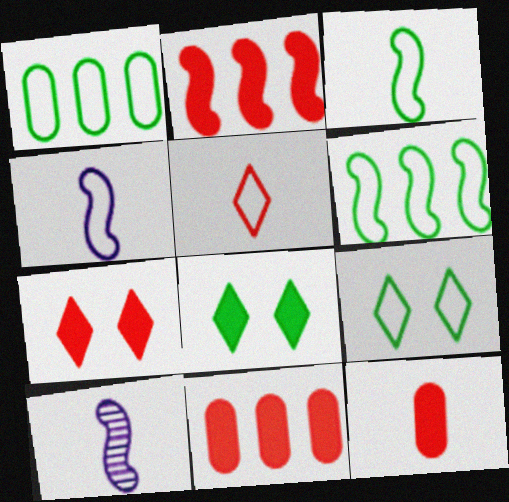[[1, 3, 9], 
[1, 7, 10], 
[2, 7, 12], 
[9, 10, 11]]